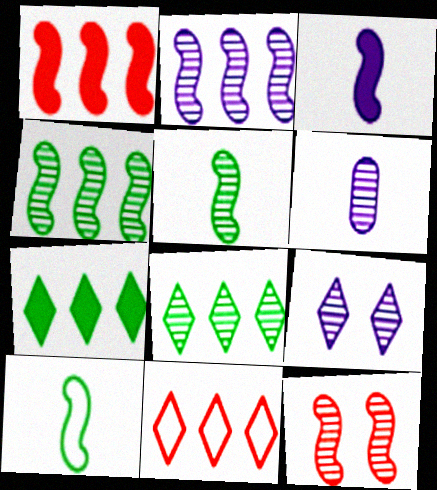[[2, 5, 12], 
[2, 6, 9], 
[6, 8, 12]]